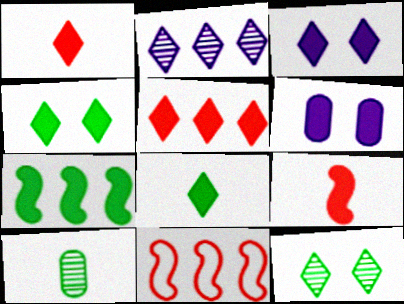[[1, 6, 7], 
[3, 5, 8], 
[3, 10, 11]]